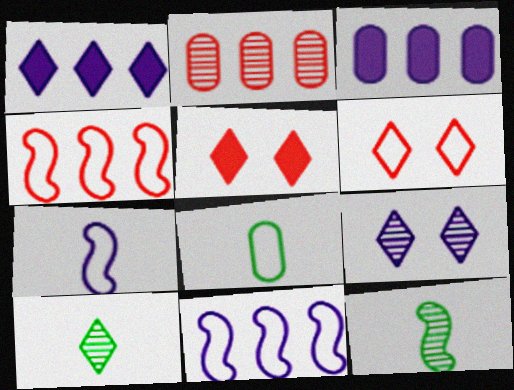[[1, 6, 10], 
[2, 9, 12], 
[3, 6, 12], 
[3, 7, 9], 
[6, 8, 11]]